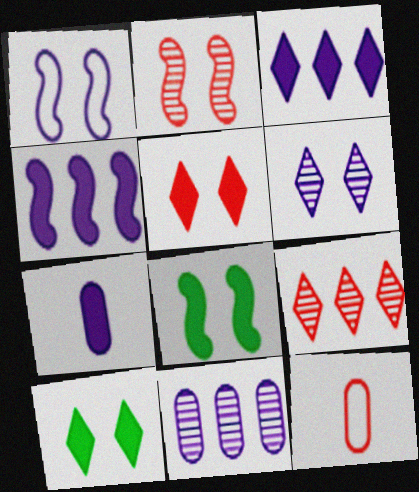[[1, 2, 8]]